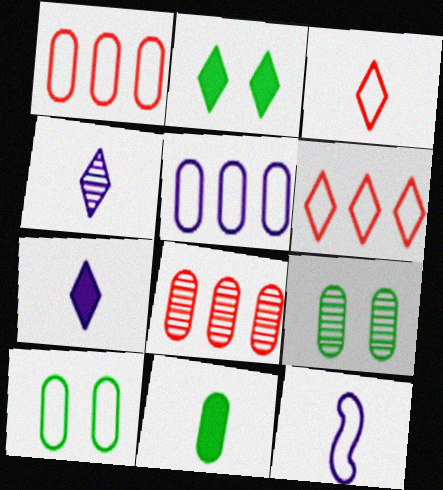[[2, 4, 6], 
[2, 8, 12], 
[6, 10, 12]]